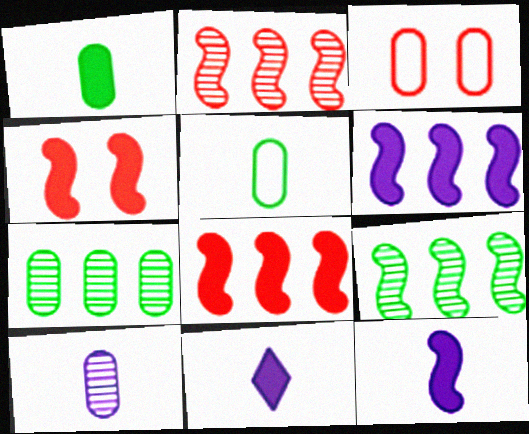[[3, 9, 11]]